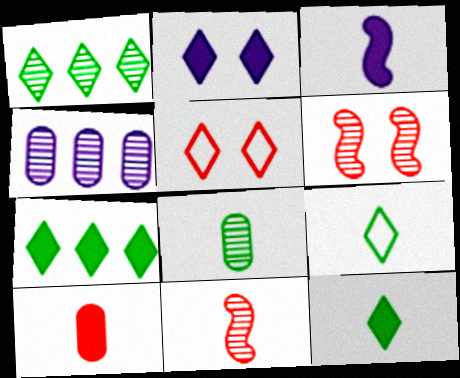[[3, 10, 12]]